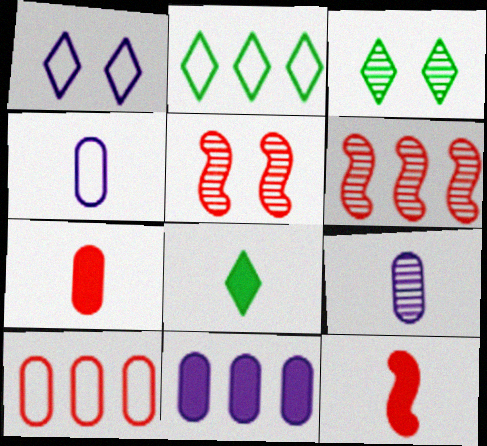[[2, 3, 8], 
[2, 6, 11], 
[3, 6, 9]]